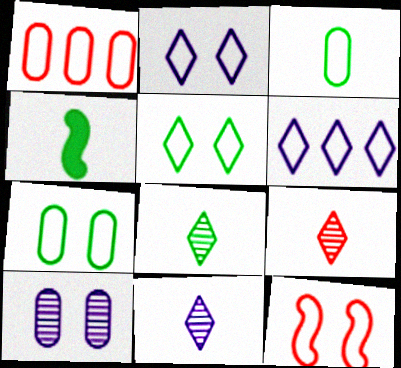[[2, 7, 12], 
[3, 4, 8], 
[3, 6, 12], 
[8, 9, 11]]